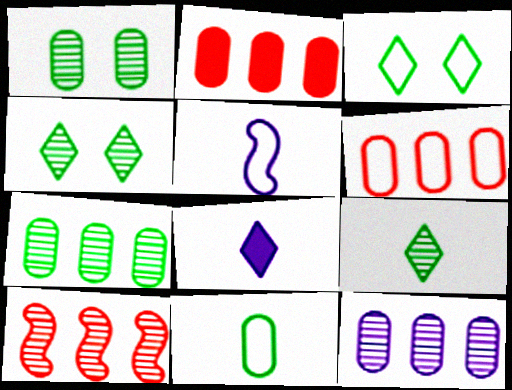[[2, 4, 5], 
[3, 5, 6]]